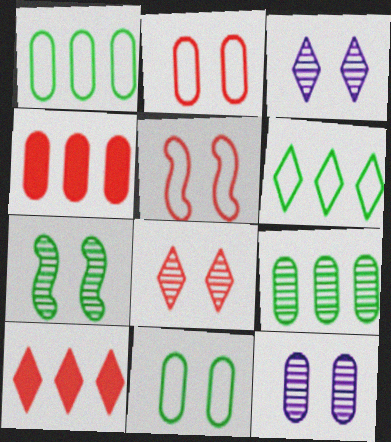[[7, 8, 12]]